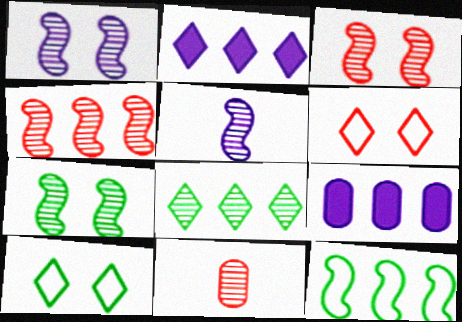[[1, 3, 7], 
[1, 8, 11], 
[4, 5, 7]]